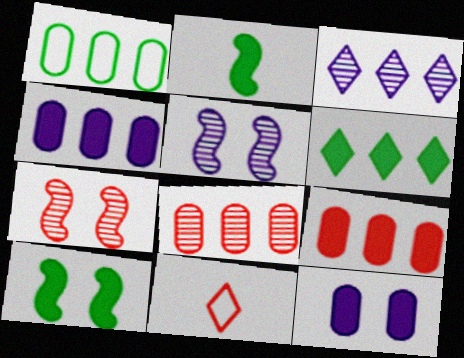[[1, 4, 8], 
[7, 9, 11]]